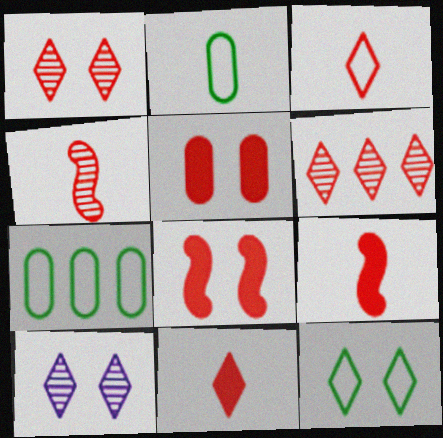[[7, 9, 10]]